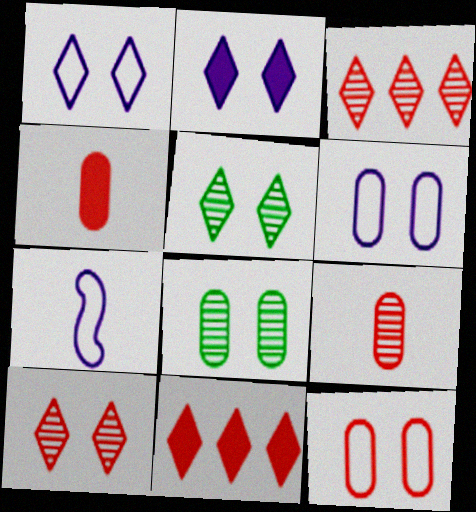[[7, 8, 11]]